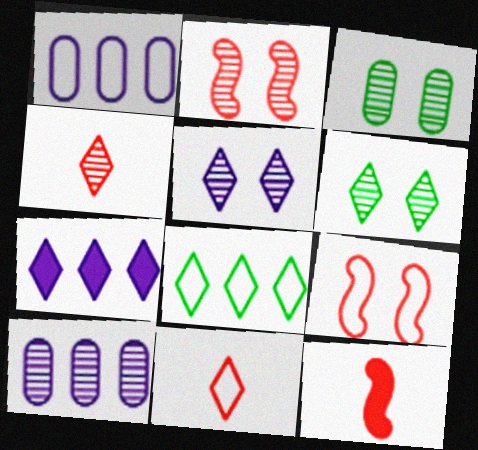[[1, 6, 12], 
[2, 3, 5], 
[6, 7, 11]]